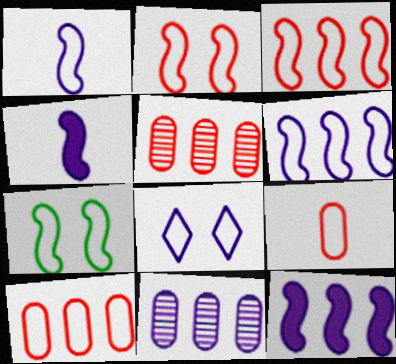[[1, 3, 7], 
[4, 8, 11]]